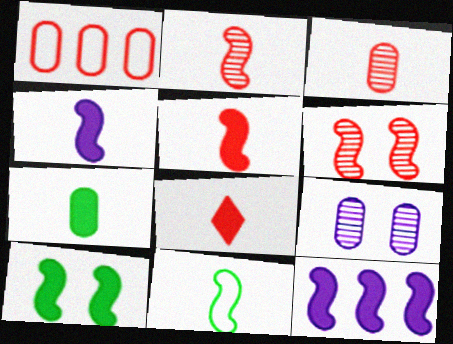[[1, 6, 8], 
[1, 7, 9], 
[2, 4, 11], 
[4, 7, 8], 
[5, 10, 12], 
[6, 11, 12]]